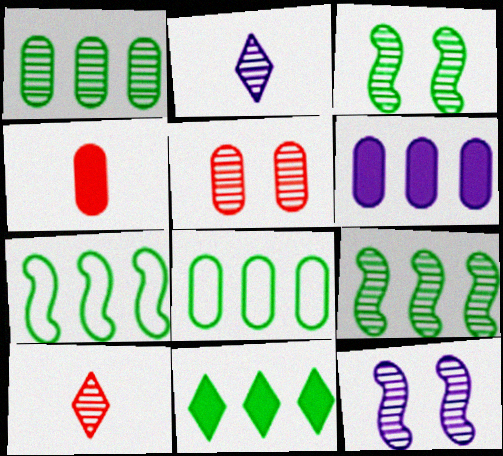[[1, 7, 11], 
[1, 10, 12], 
[2, 5, 9], 
[8, 9, 11]]